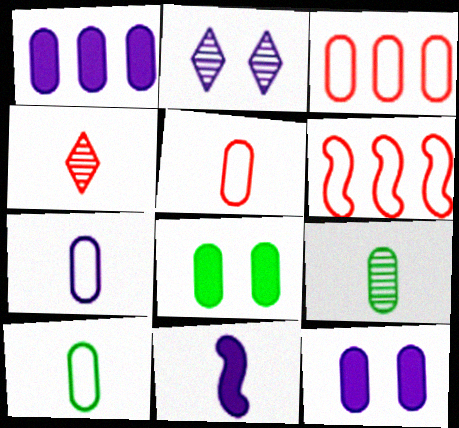[[3, 9, 12], 
[4, 10, 11], 
[5, 7, 10]]